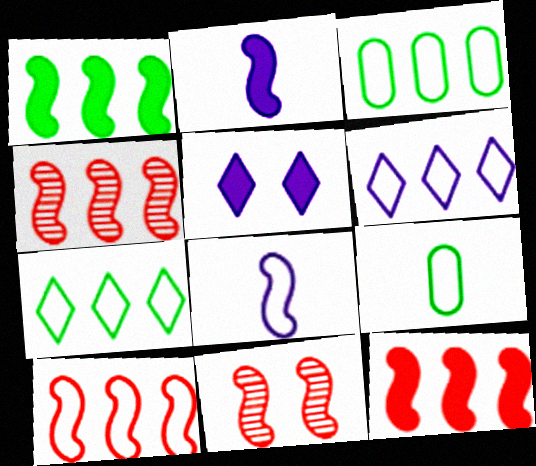[[1, 8, 11], 
[3, 6, 10], 
[4, 5, 9], 
[4, 10, 12]]